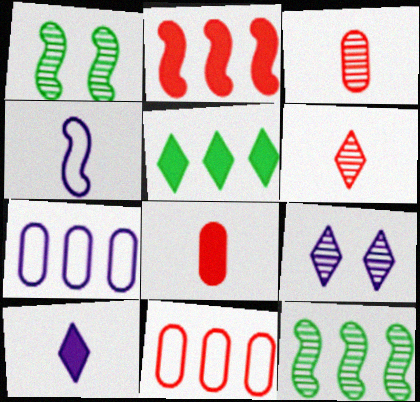[[1, 2, 4], 
[1, 10, 11], 
[3, 9, 12]]